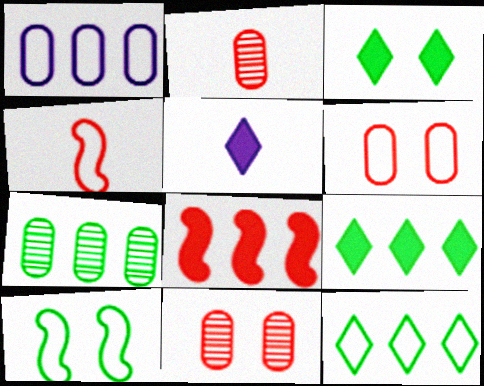[]